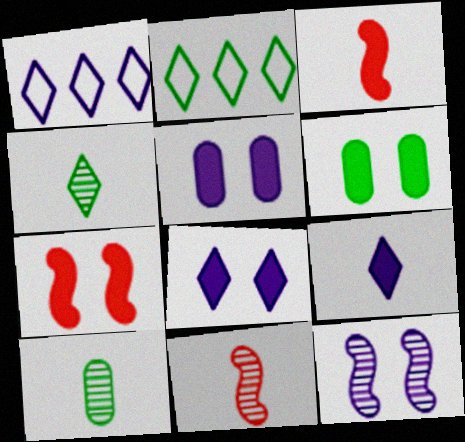[[1, 6, 11], 
[1, 7, 10], 
[2, 5, 11], 
[6, 7, 8]]